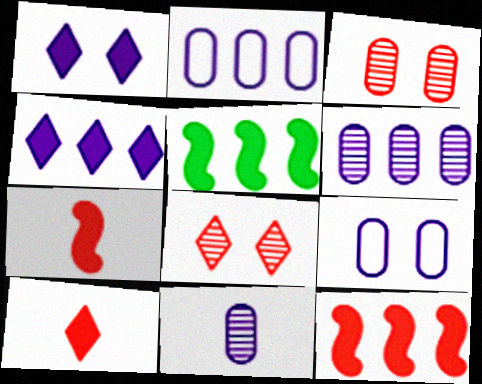[]